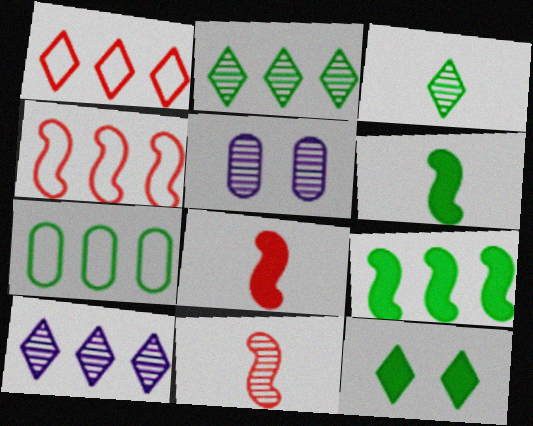[[1, 5, 6], 
[2, 5, 11], 
[2, 7, 9]]